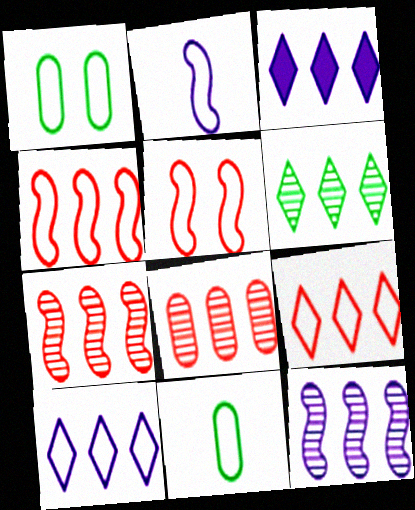[[1, 2, 9], 
[3, 6, 9], 
[5, 10, 11], 
[6, 8, 12]]